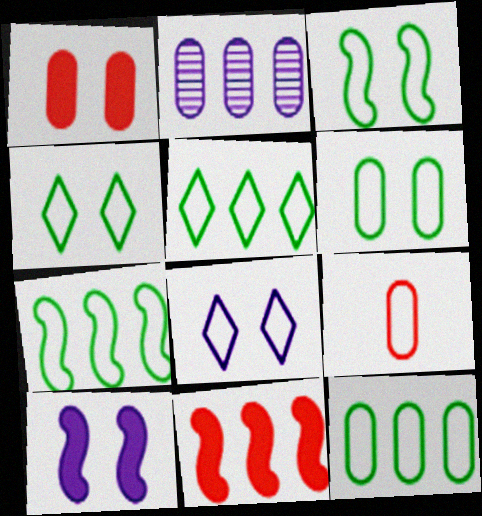[[2, 5, 11], 
[3, 4, 6], 
[5, 7, 12], 
[7, 8, 9]]